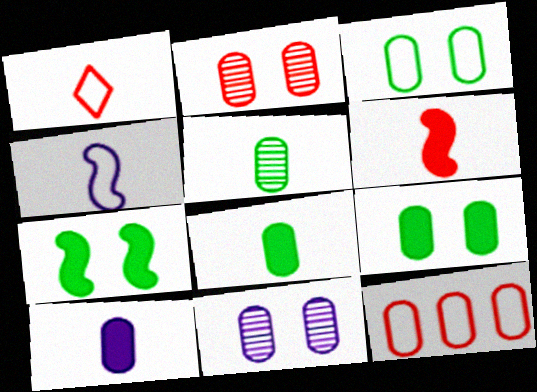[[8, 11, 12]]